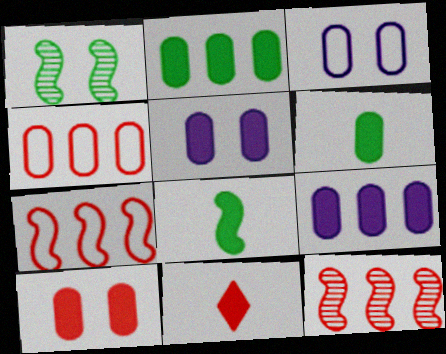[[6, 9, 10]]